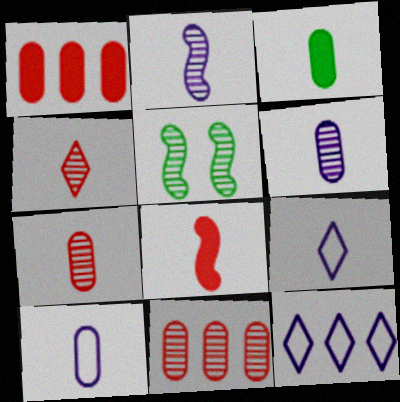[[1, 5, 9], 
[3, 7, 10]]